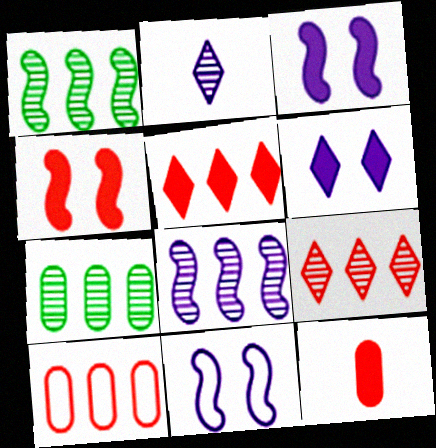[[4, 5, 12], 
[7, 8, 9]]